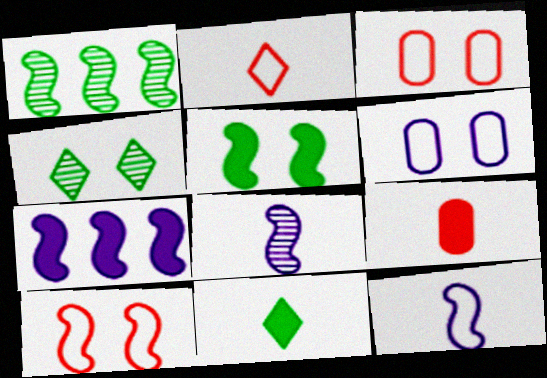[]